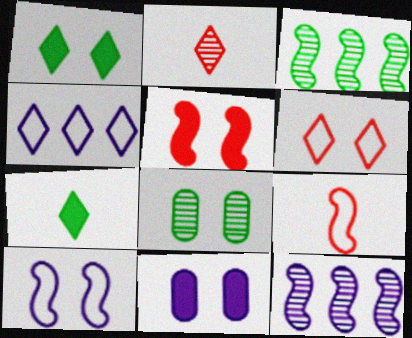[[1, 2, 4], 
[1, 5, 11], 
[2, 8, 12]]